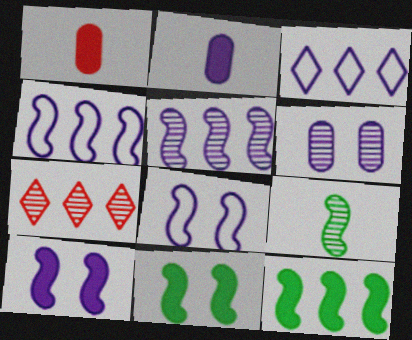[[6, 7, 9]]